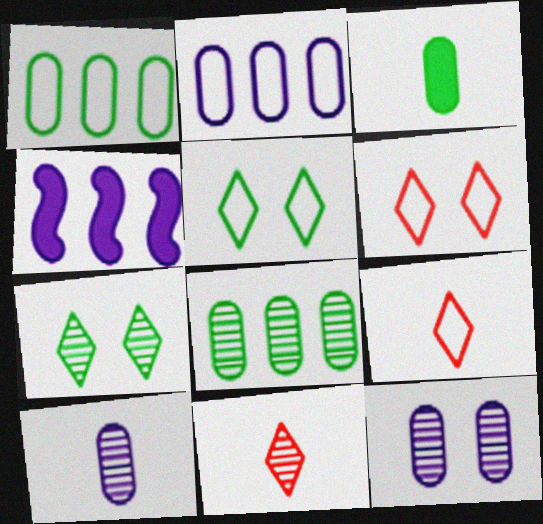[]